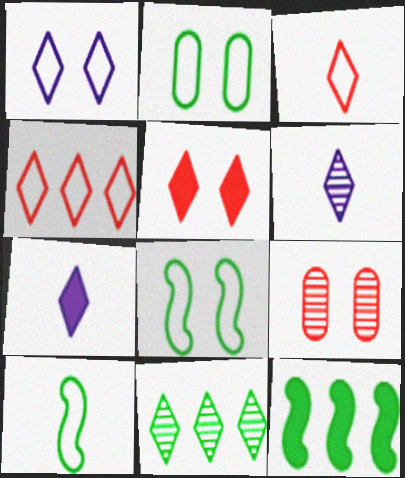[]